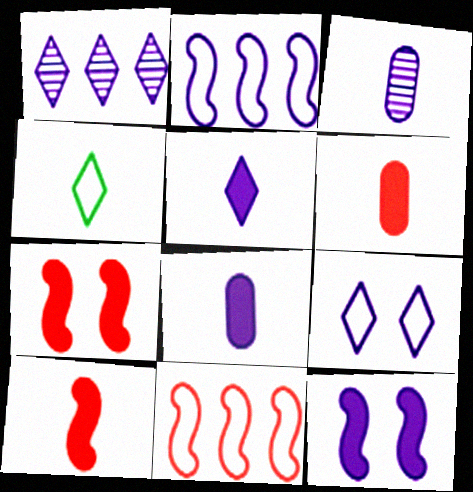[[1, 5, 9], 
[3, 4, 10]]